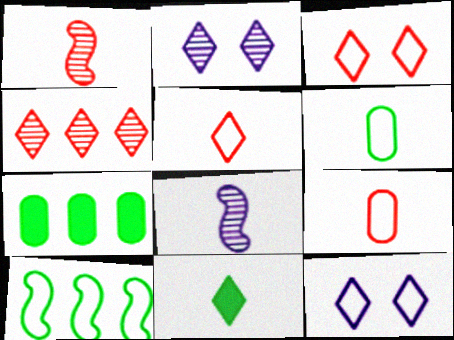[[1, 7, 12], 
[3, 7, 8], 
[4, 11, 12], 
[8, 9, 11], 
[9, 10, 12]]